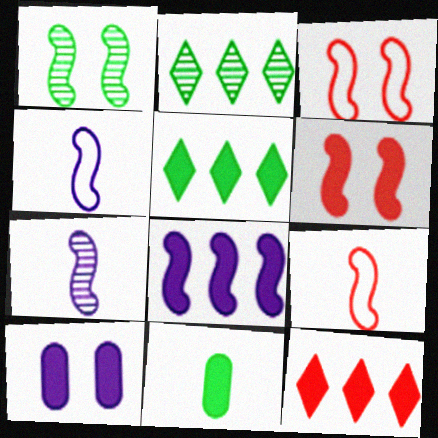[[1, 8, 9], 
[2, 9, 10]]